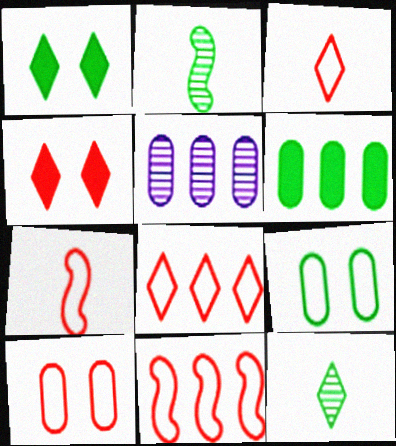[[1, 5, 7], 
[3, 10, 11], 
[7, 8, 10]]